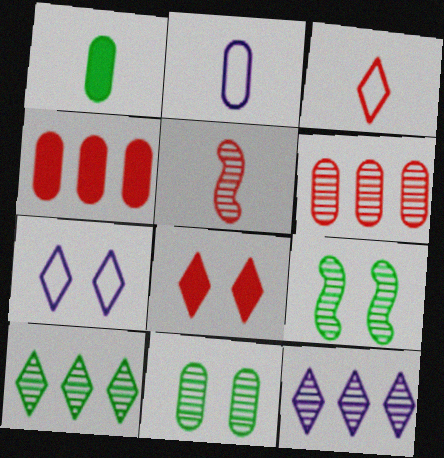[[2, 4, 11], 
[5, 11, 12]]